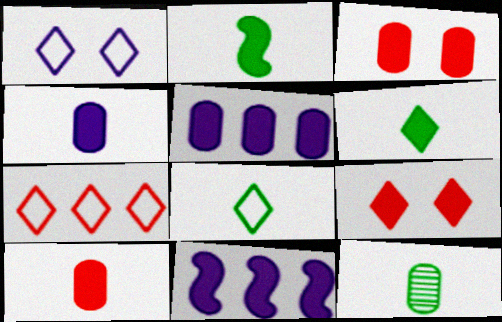[[1, 7, 8], 
[2, 5, 9], 
[2, 8, 12], 
[3, 6, 11]]